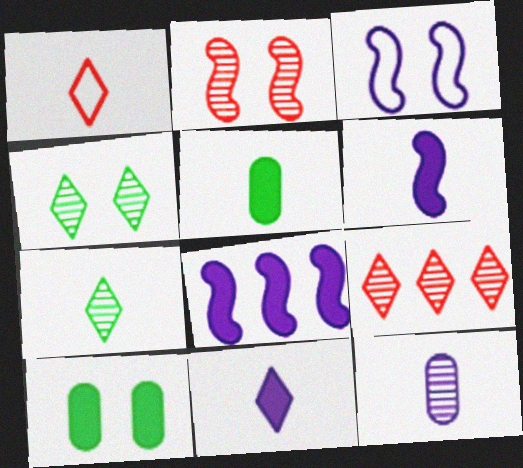[[1, 7, 11], 
[3, 5, 9]]